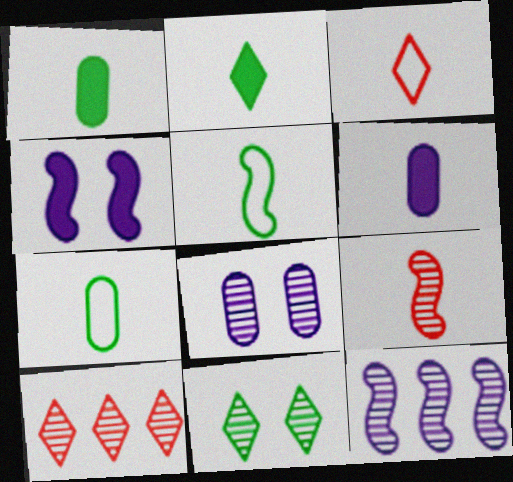[[4, 7, 10]]